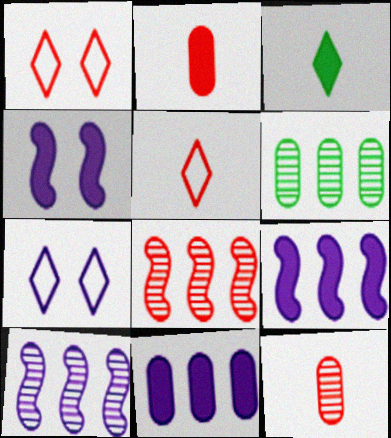[[1, 2, 8], 
[4, 5, 6]]